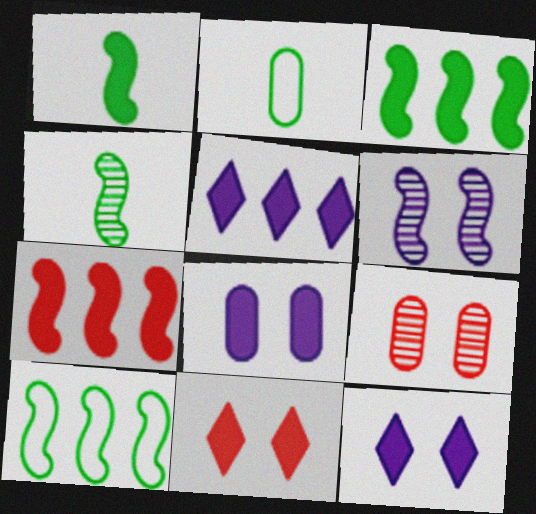[]